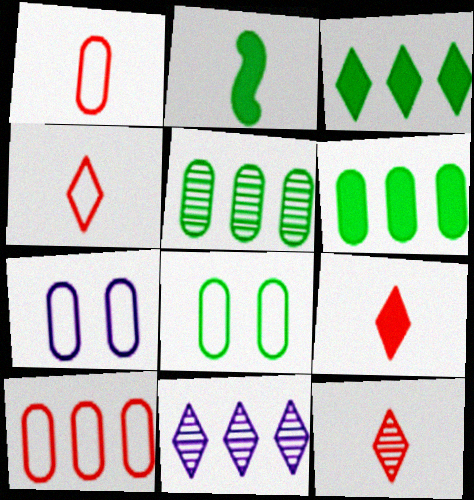[[4, 9, 12]]